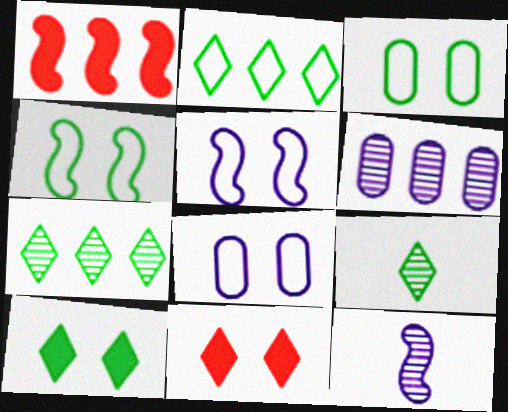[[1, 2, 6], 
[1, 4, 12], 
[1, 8, 9], 
[2, 9, 10]]